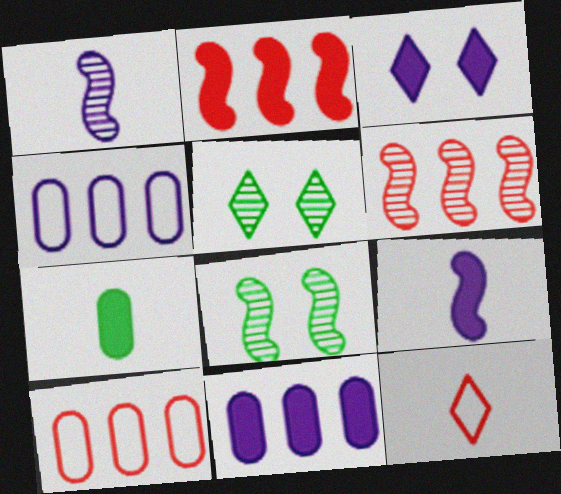[[1, 3, 4], 
[1, 6, 8], 
[1, 7, 12], 
[2, 3, 7], 
[3, 9, 11], 
[5, 9, 10], 
[8, 11, 12]]